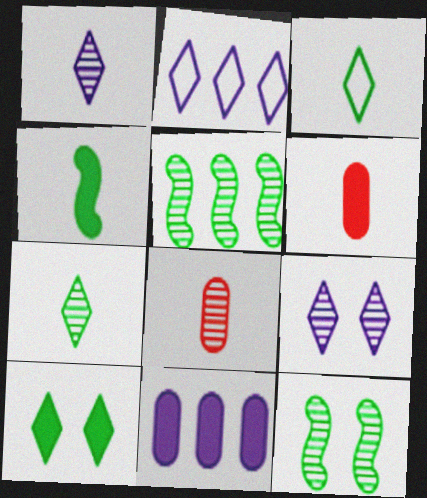[[2, 6, 12], 
[5, 8, 9]]